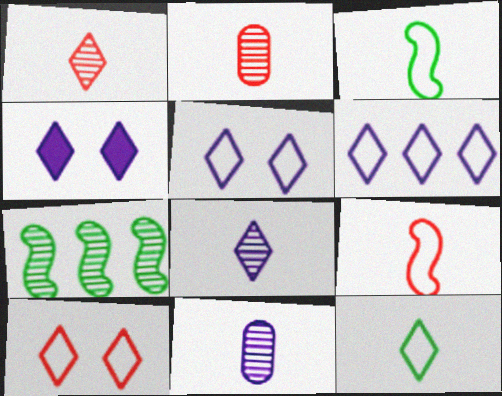[[4, 6, 8], 
[6, 10, 12]]